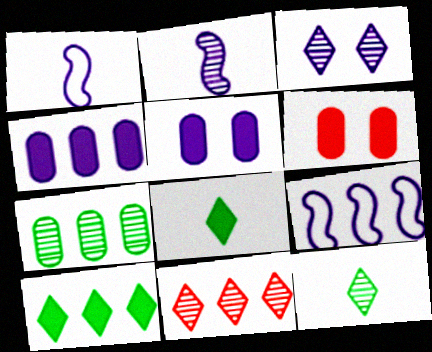[[1, 3, 4], 
[3, 11, 12], 
[6, 9, 12]]